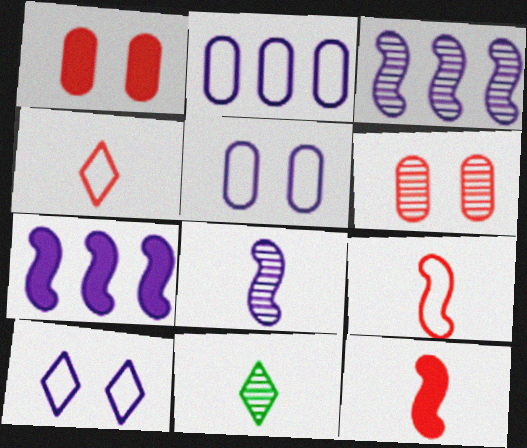[[3, 6, 11]]